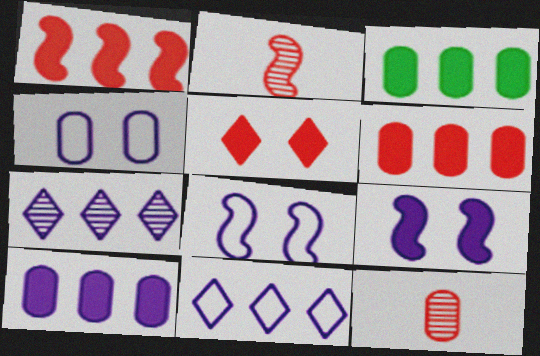[[3, 4, 12], 
[3, 6, 10]]